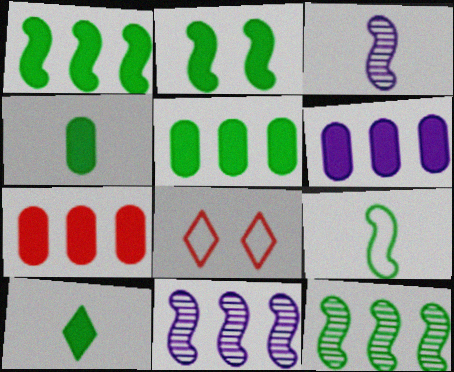[[2, 5, 10], 
[2, 9, 12], 
[3, 5, 8], 
[4, 8, 11], 
[5, 6, 7]]